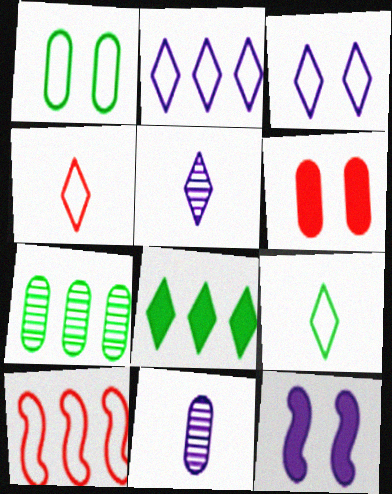[[2, 11, 12], 
[4, 7, 12]]